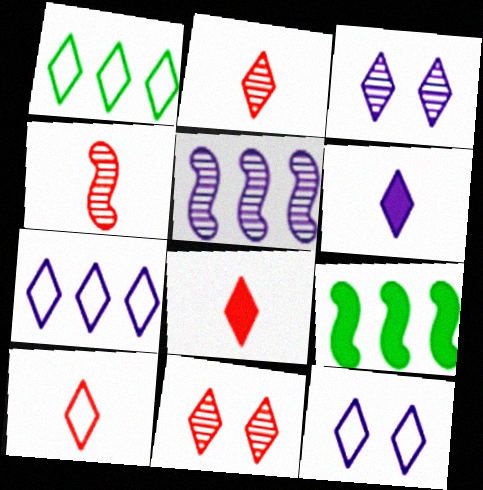[[1, 3, 8], 
[1, 6, 11], 
[1, 10, 12], 
[2, 8, 10], 
[3, 6, 7]]